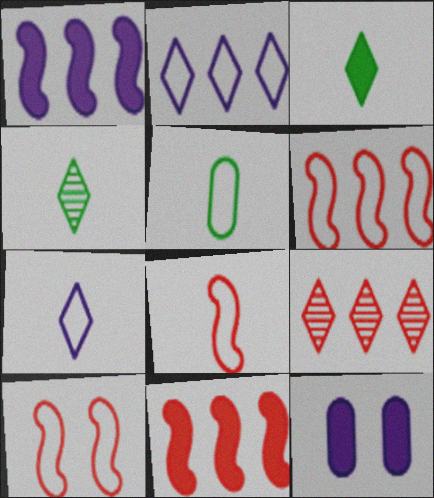[[2, 5, 10], 
[3, 11, 12], 
[4, 6, 12], 
[5, 7, 8], 
[6, 8, 10]]